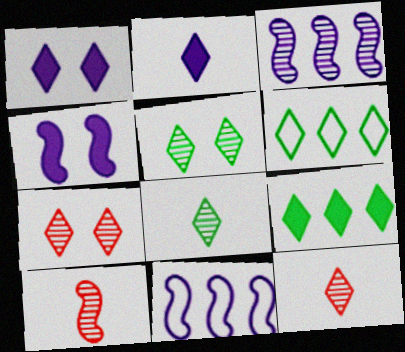[[1, 6, 12], 
[2, 6, 7]]